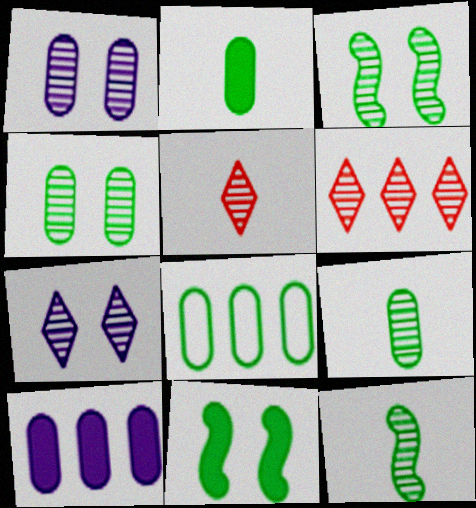[[1, 6, 12], 
[2, 4, 8]]